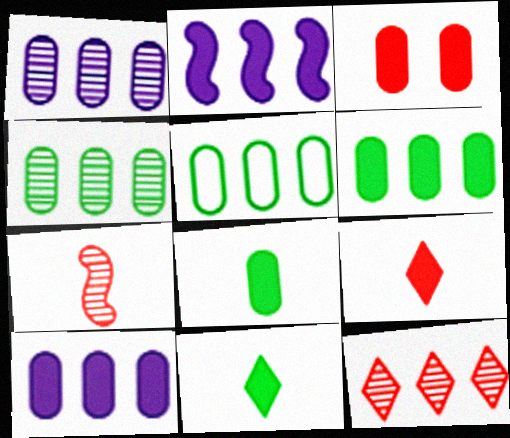[[2, 3, 11], 
[2, 5, 12], 
[3, 8, 10], 
[4, 5, 6]]